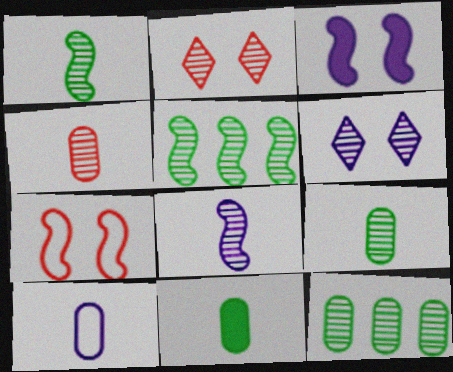[[2, 8, 12], 
[4, 5, 6], 
[4, 10, 11]]